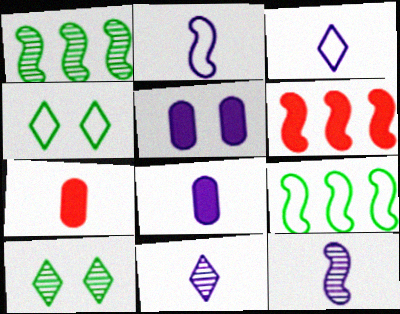[[2, 8, 11], 
[3, 8, 12]]